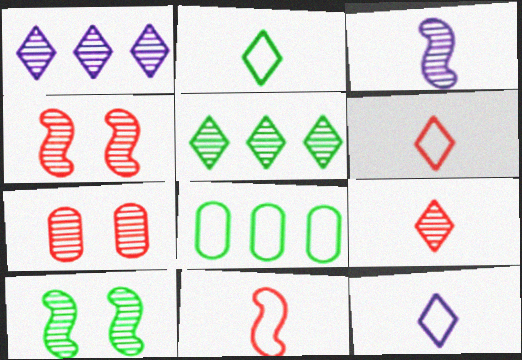[[2, 6, 12], 
[3, 5, 7]]